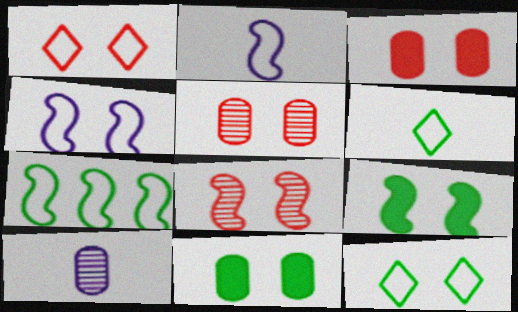[[1, 3, 8], 
[4, 8, 9]]